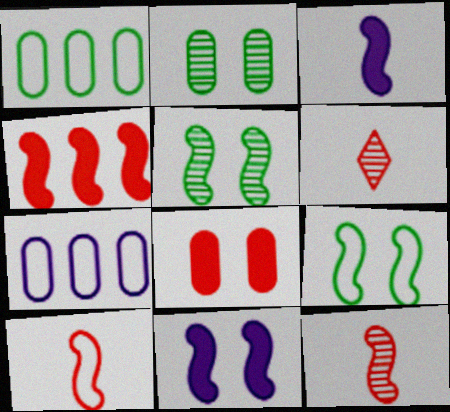[[1, 6, 11]]